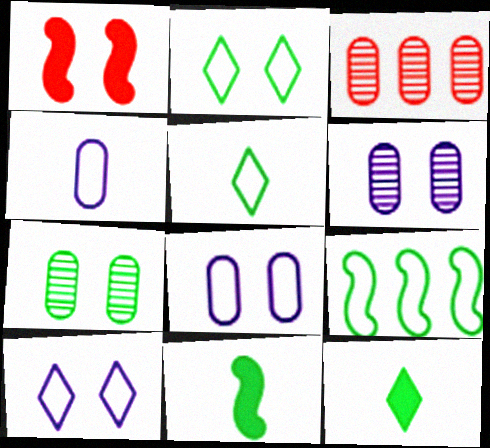[[1, 2, 6], 
[1, 7, 10], 
[3, 10, 11], 
[7, 9, 12]]